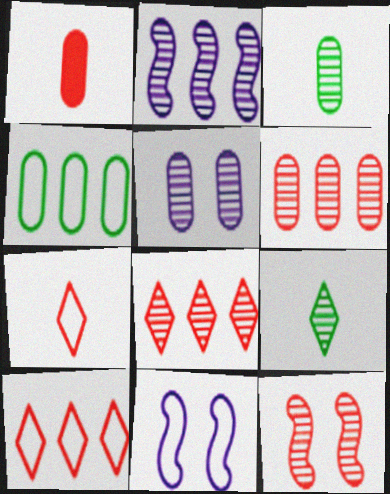[[1, 4, 5], 
[1, 10, 12], 
[3, 5, 6], 
[4, 7, 11]]